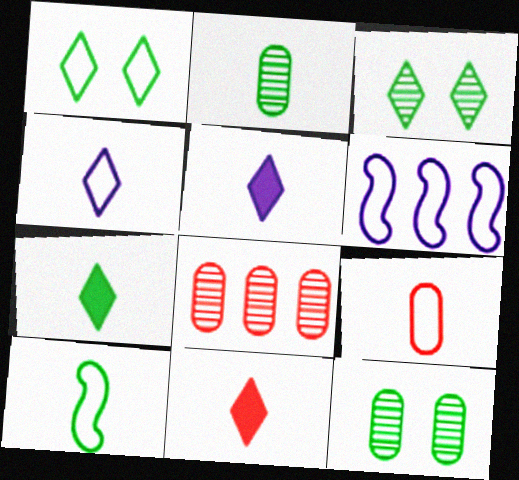[[1, 6, 9], 
[2, 7, 10], 
[4, 9, 10], 
[5, 7, 11], 
[6, 11, 12]]